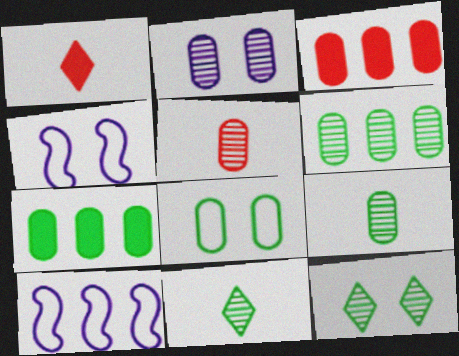[[1, 4, 6], 
[2, 5, 6], 
[3, 4, 11], 
[7, 8, 9]]